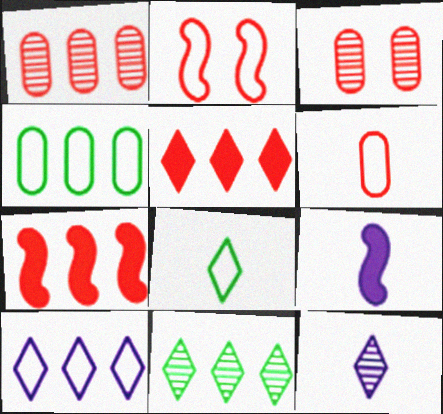[[5, 10, 11]]